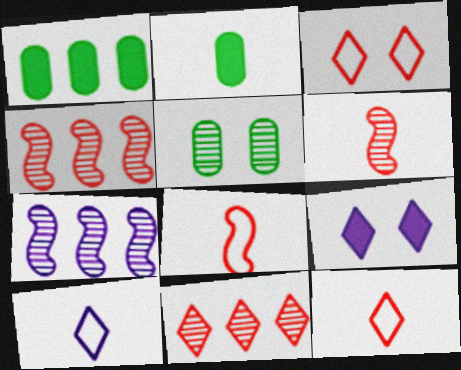[[2, 3, 7], 
[2, 6, 10]]